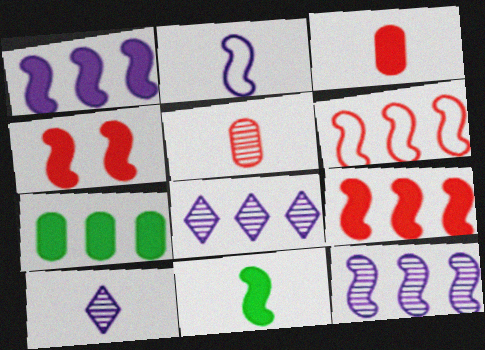[[1, 4, 11], 
[6, 7, 8]]